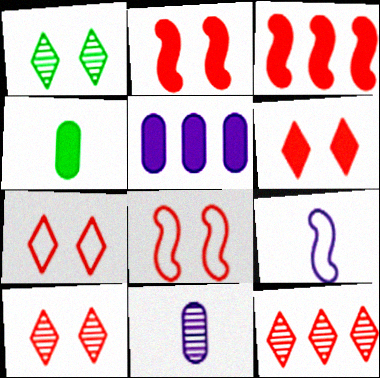[[6, 7, 10]]